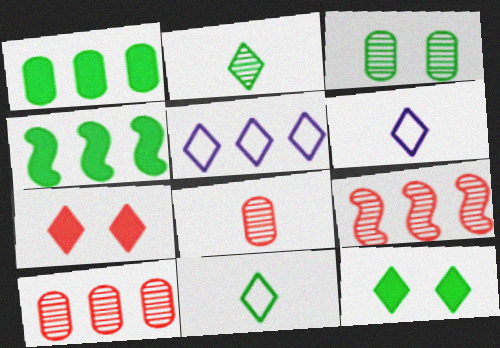[[1, 5, 9], 
[2, 5, 7], 
[3, 4, 11], 
[4, 5, 10]]